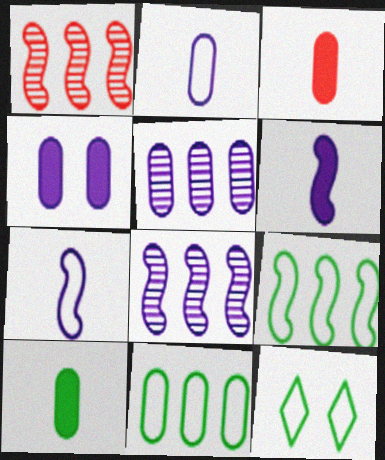[[2, 4, 5], 
[3, 8, 12]]